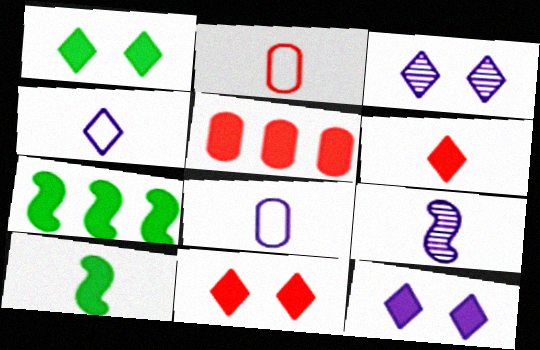[[1, 11, 12], 
[2, 3, 7], 
[5, 10, 12]]